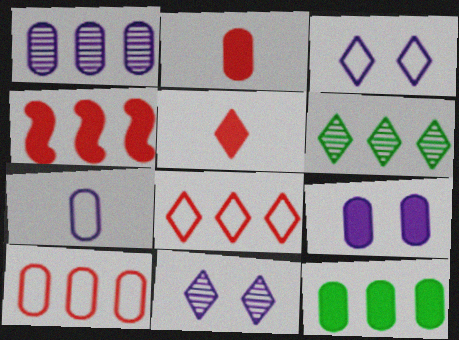[[1, 7, 9], 
[1, 10, 12], 
[2, 9, 12], 
[3, 5, 6]]